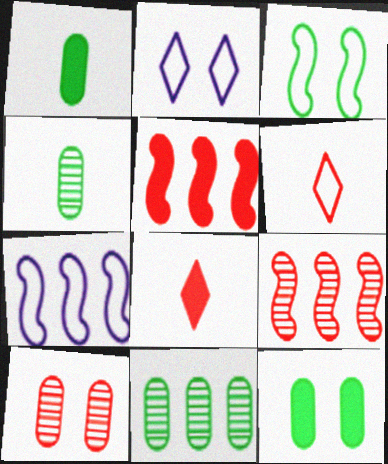[[1, 2, 9], 
[2, 4, 5], 
[5, 6, 10]]